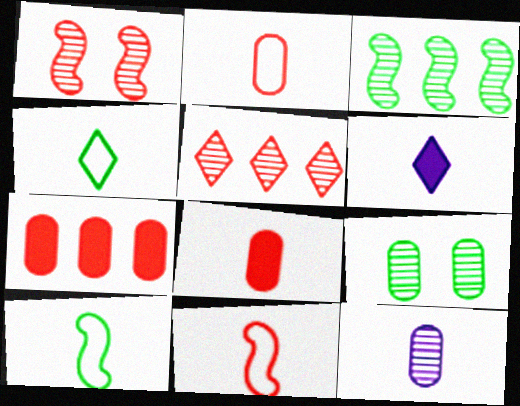[]